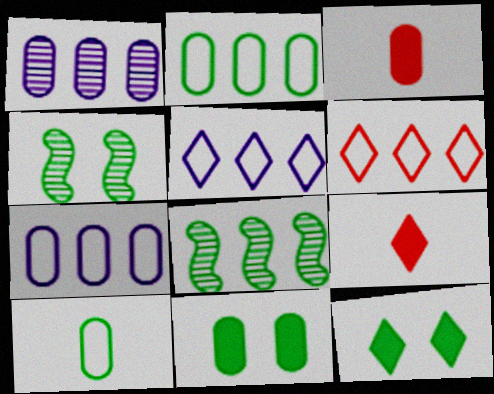[[3, 4, 5], 
[4, 7, 9], 
[8, 10, 12]]